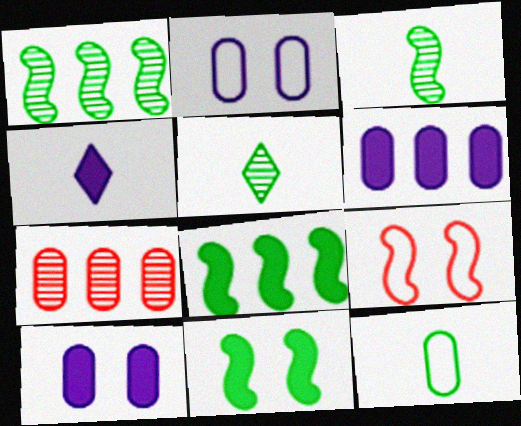[[5, 6, 9], 
[7, 10, 12]]